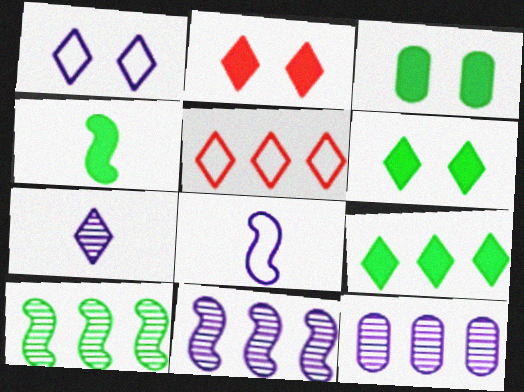[[3, 4, 9], 
[5, 6, 7]]